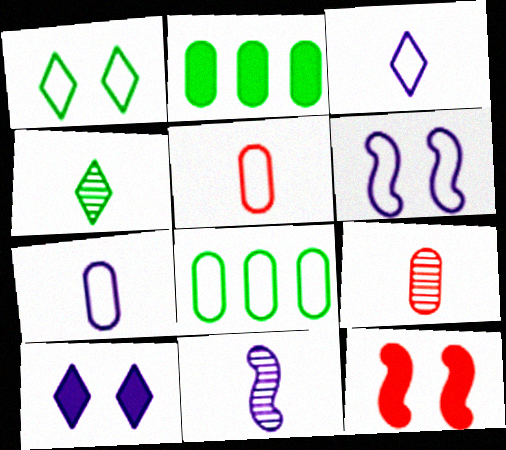[[4, 9, 11]]